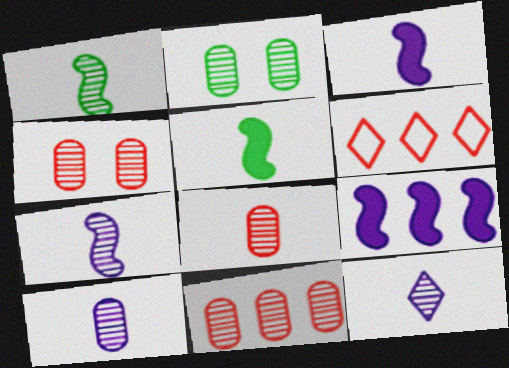[[1, 8, 12], 
[2, 3, 6], 
[2, 10, 11], 
[4, 8, 11], 
[7, 10, 12]]